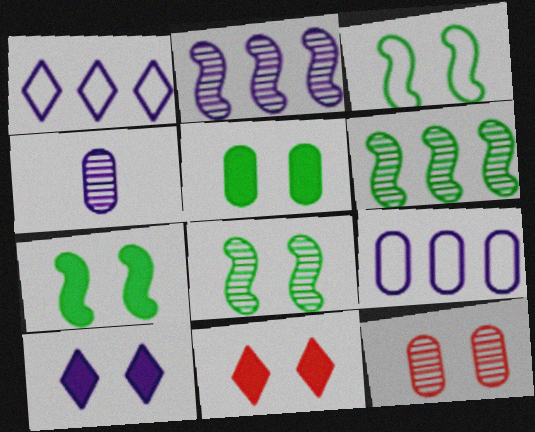[[3, 7, 8], 
[3, 10, 12]]